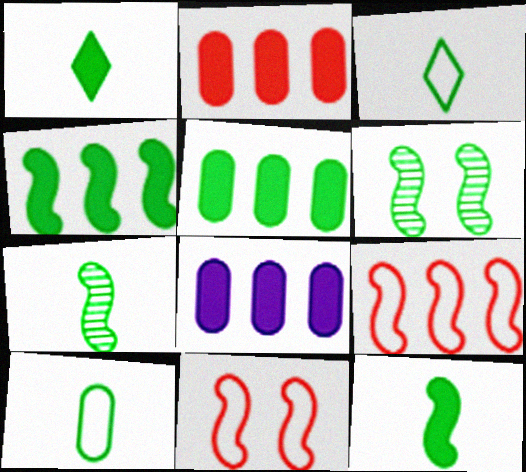[[1, 7, 10], 
[2, 5, 8], 
[3, 5, 6]]